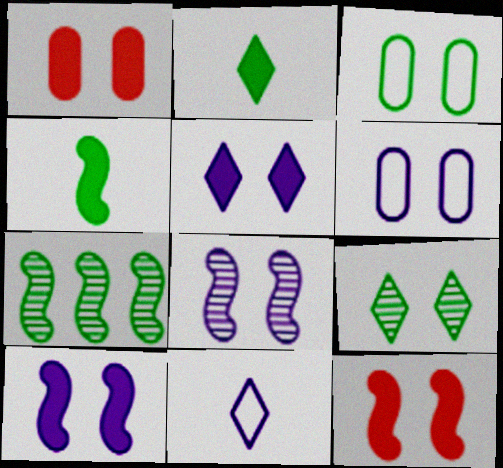[[1, 7, 11], 
[2, 3, 7], 
[5, 6, 8], 
[6, 9, 12]]